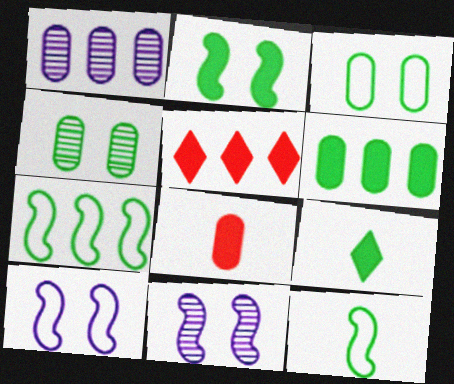[[1, 3, 8], 
[1, 5, 7], 
[2, 6, 9], 
[4, 7, 9]]